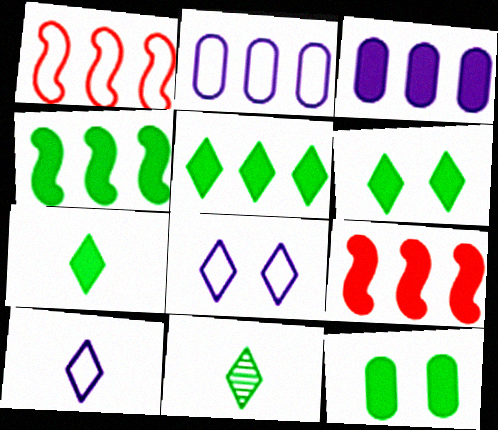[[3, 5, 9], 
[4, 7, 12], 
[5, 6, 7]]